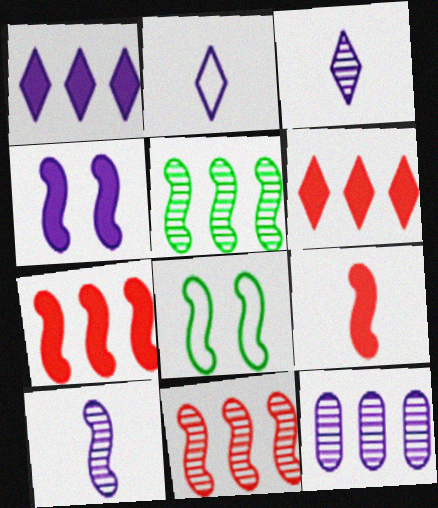[[2, 4, 12], 
[7, 8, 10]]